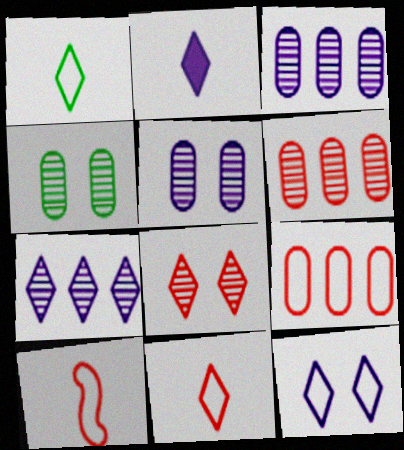[[2, 7, 12]]